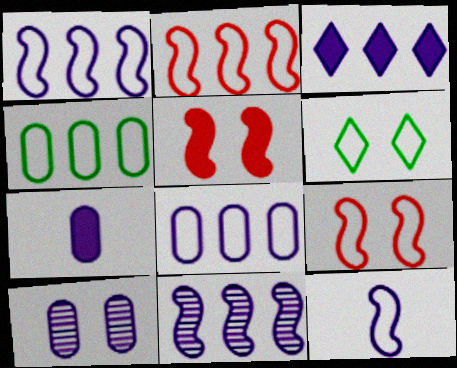[[3, 8, 11], 
[3, 10, 12], 
[5, 6, 10], 
[7, 8, 10]]